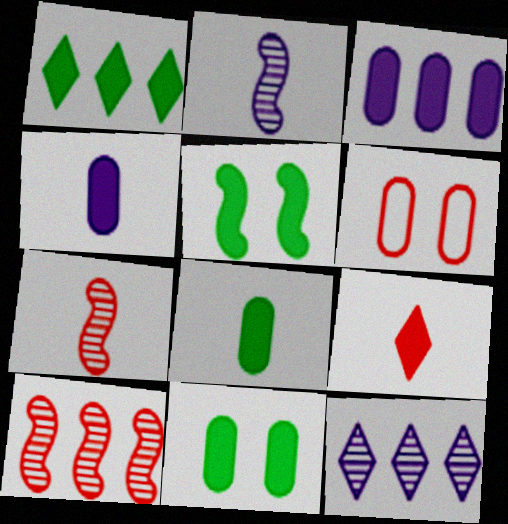[[1, 2, 6], 
[1, 5, 8], 
[3, 5, 9], 
[6, 9, 10]]